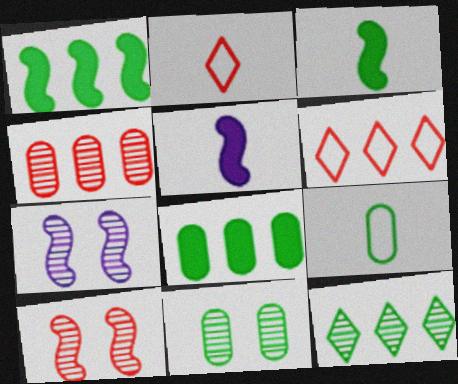[[2, 7, 8], 
[5, 6, 11], 
[8, 9, 11]]